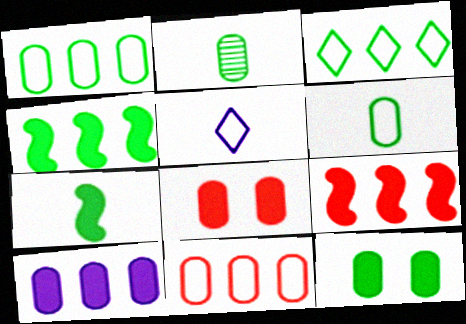[[1, 2, 12]]